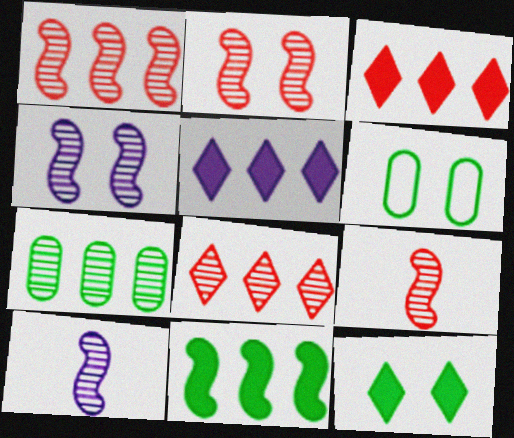[[1, 2, 9], 
[3, 6, 10], 
[5, 6, 9]]